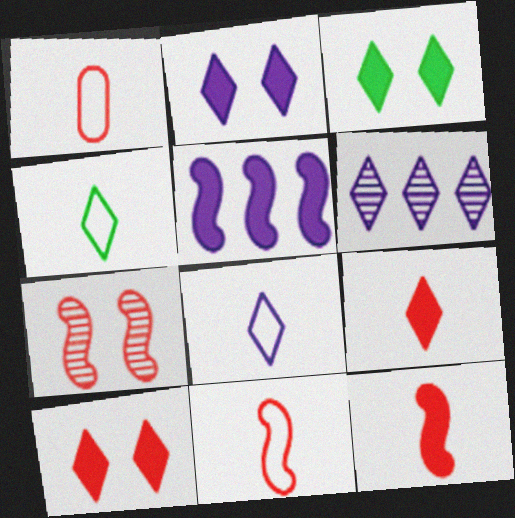[[2, 3, 10], 
[2, 6, 8], 
[4, 6, 10]]